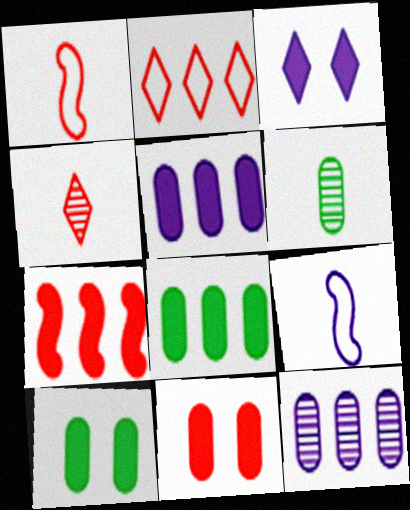[[3, 9, 12]]